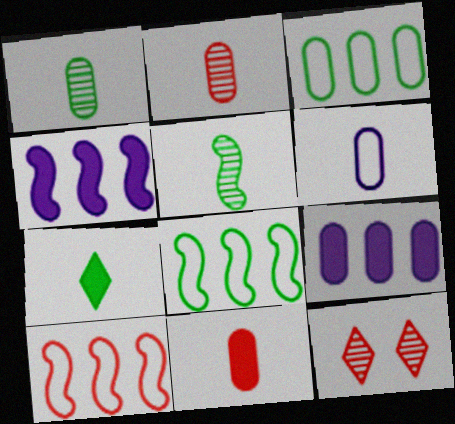[[1, 6, 11], 
[10, 11, 12]]